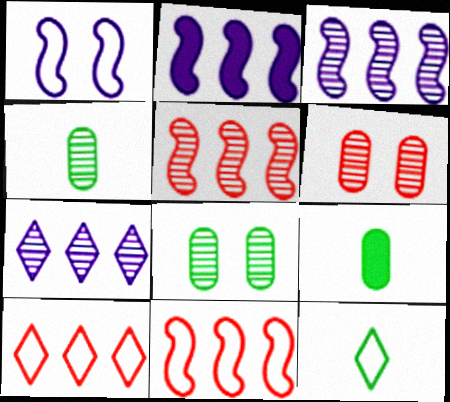[[2, 6, 12]]